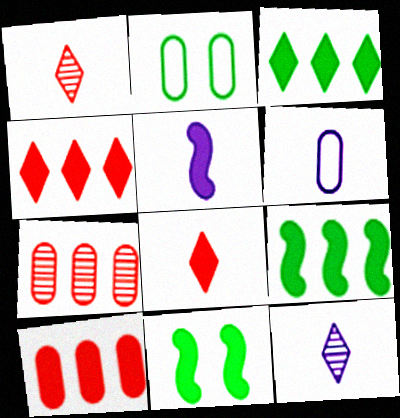[[5, 6, 12]]